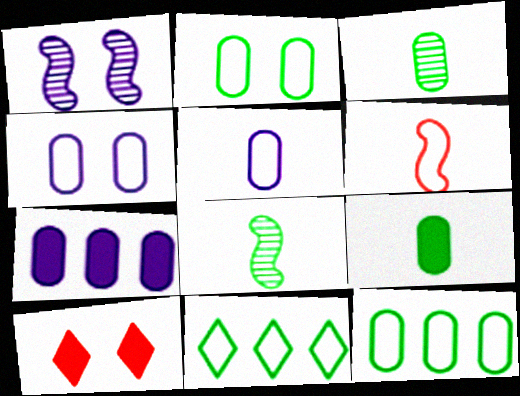[[1, 2, 10], 
[4, 6, 11]]